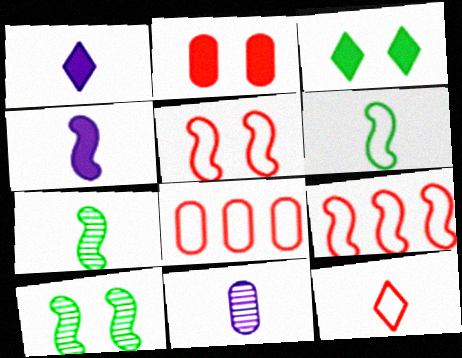[[1, 8, 10], 
[3, 9, 11], 
[4, 9, 10], 
[5, 8, 12]]